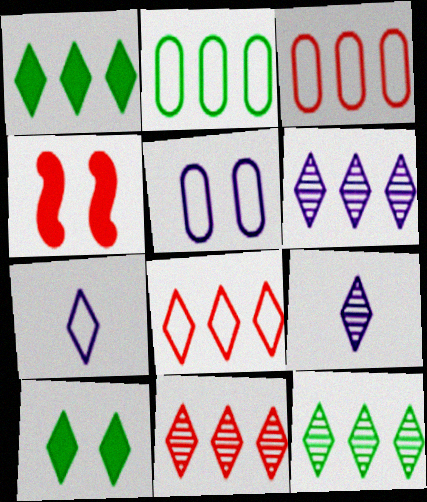[[1, 6, 8], 
[2, 4, 9], 
[6, 11, 12], 
[7, 10, 11], 
[8, 9, 10]]